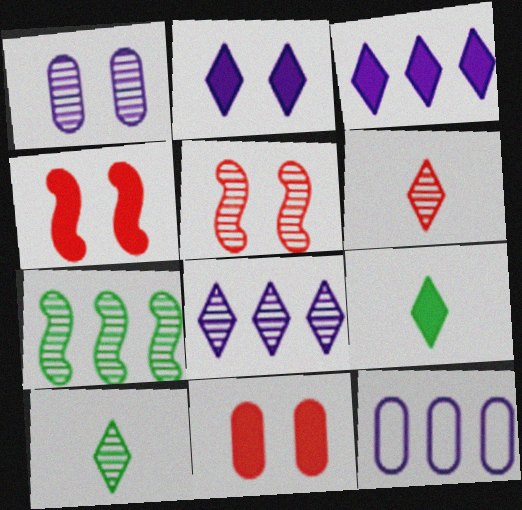[[1, 6, 7], 
[4, 10, 12], 
[5, 9, 12]]